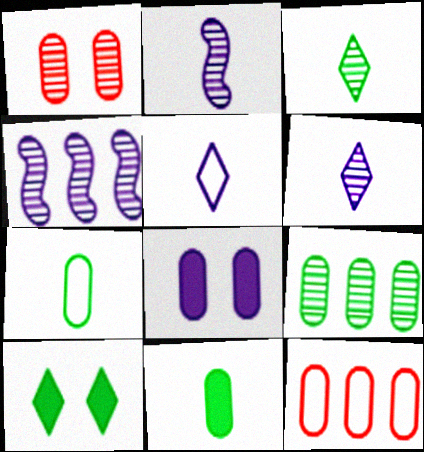[[1, 3, 4], 
[2, 10, 12], 
[4, 5, 8]]